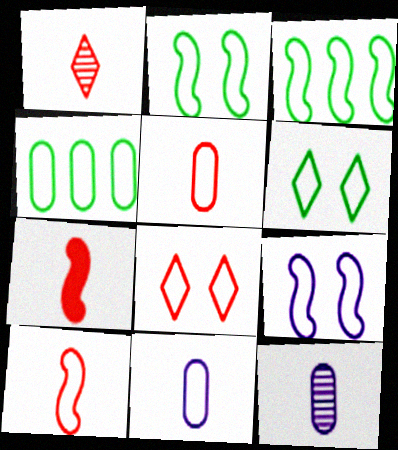[[1, 5, 7], 
[3, 8, 11], 
[3, 9, 10]]